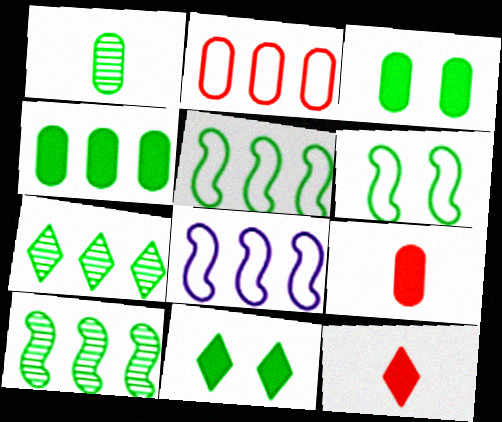[[1, 5, 11], 
[4, 5, 7]]